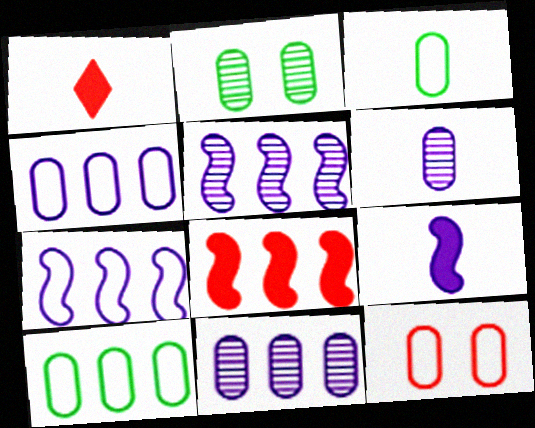[[1, 2, 7], 
[3, 4, 12]]